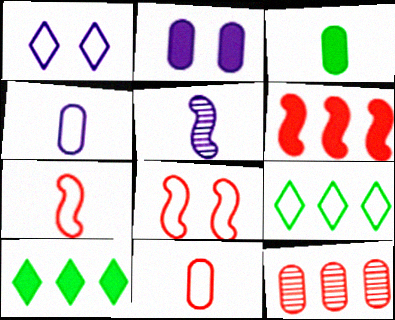[[4, 8, 9]]